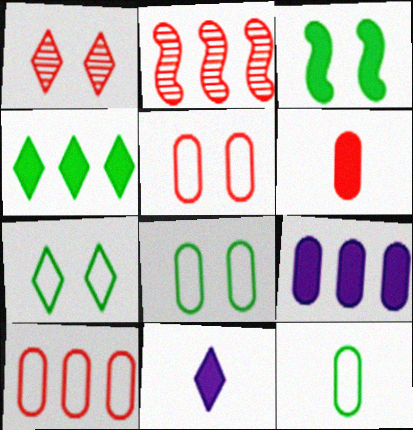[[2, 8, 11]]